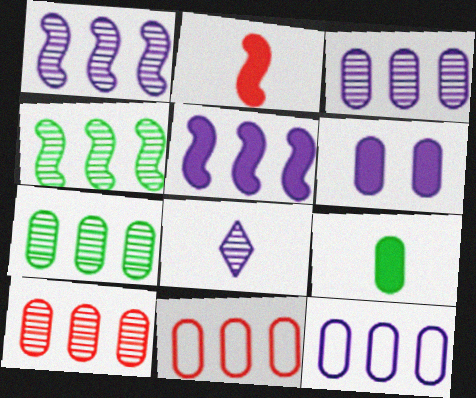[[3, 7, 10]]